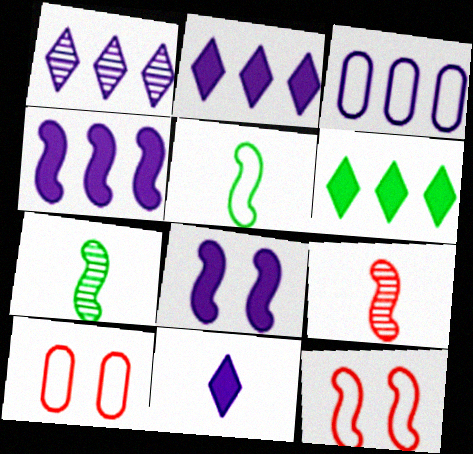[[1, 3, 4], 
[2, 7, 10], 
[4, 7, 12]]